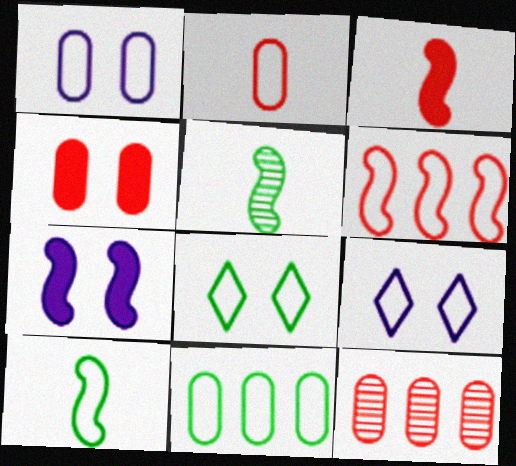[[1, 2, 11], 
[2, 4, 12], 
[5, 6, 7], 
[8, 10, 11]]